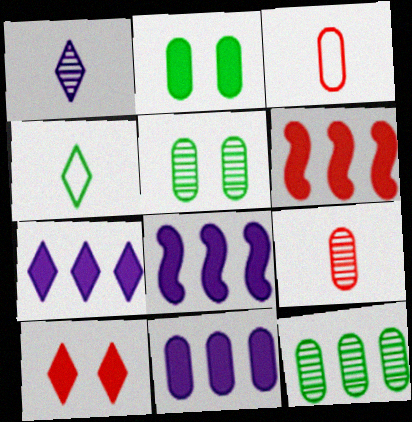[[3, 5, 11], 
[7, 8, 11]]